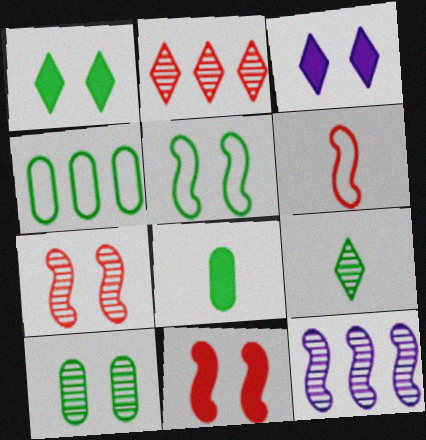[[1, 5, 10], 
[4, 8, 10]]